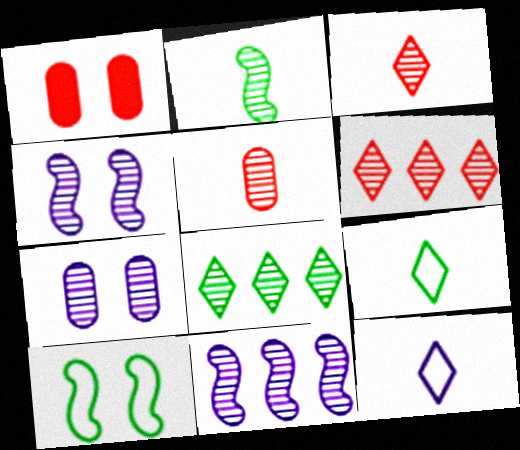[[1, 9, 11], 
[2, 6, 7], 
[4, 5, 8]]